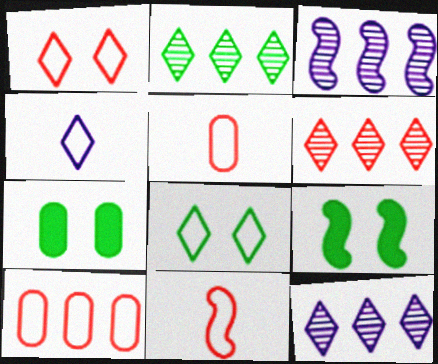[[1, 10, 11], 
[2, 6, 12], 
[3, 9, 11], 
[5, 9, 12], 
[7, 11, 12]]